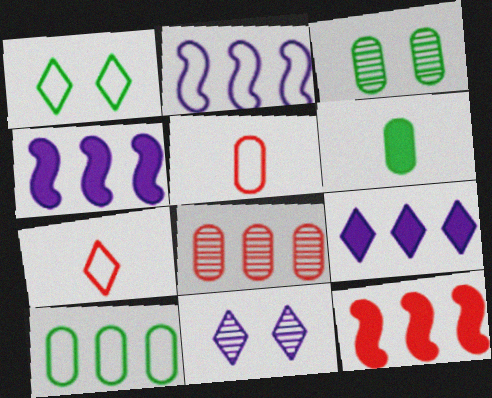[[1, 2, 5], 
[3, 4, 7], 
[3, 6, 10]]